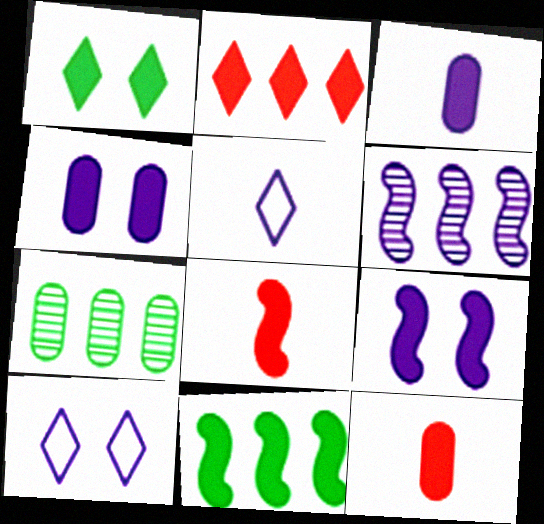[[3, 6, 10], 
[4, 5, 6], 
[7, 8, 10], 
[8, 9, 11]]